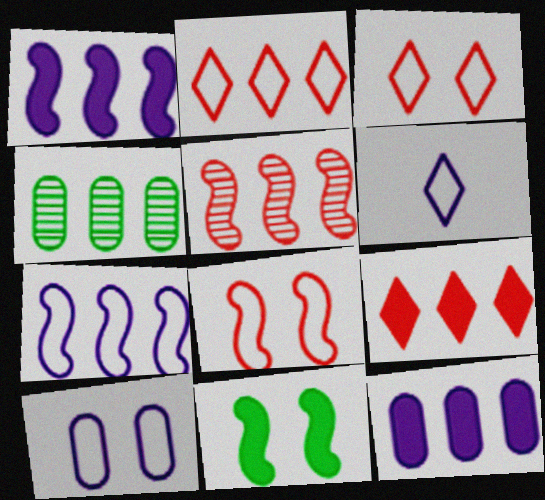[[1, 2, 4], 
[4, 7, 9], 
[6, 7, 10]]